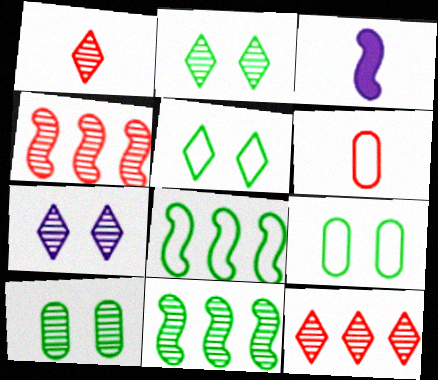[[3, 9, 12]]